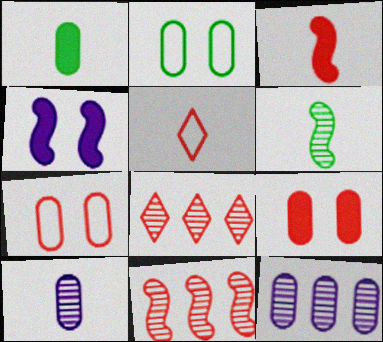[[1, 7, 12], 
[3, 7, 8], 
[5, 9, 11]]